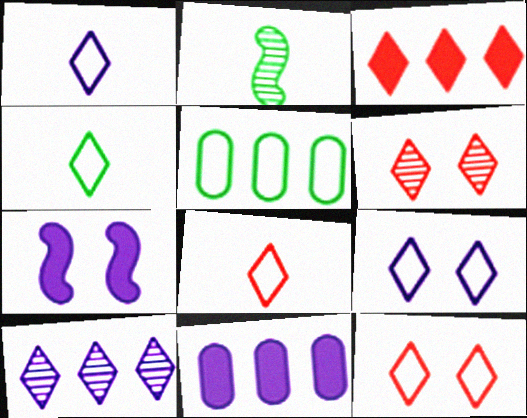[[1, 4, 8], 
[2, 11, 12], 
[3, 6, 8]]